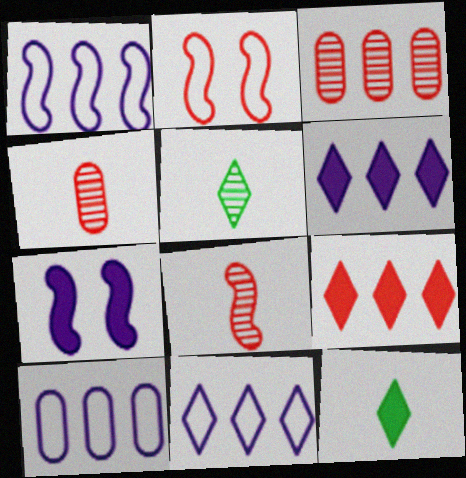[[1, 10, 11], 
[2, 4, 9]]